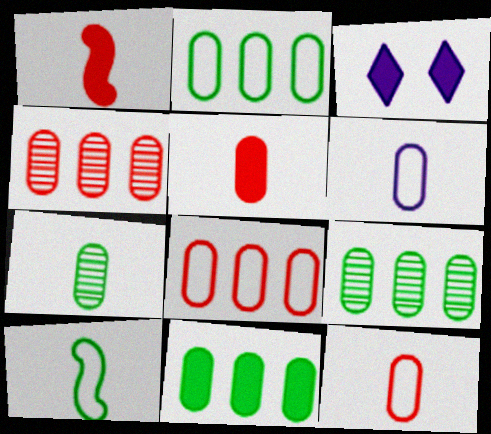[[1, 3, 11], 
[2, 9, 11], 
[3, 4, 10], 
[5, 6, 7]]